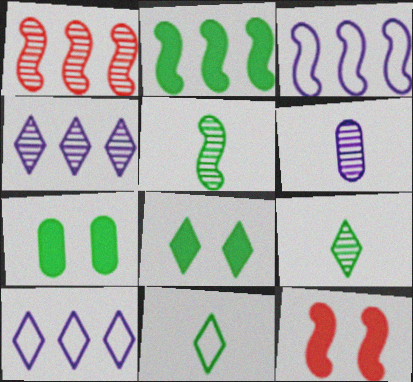[[1, 2, 3], 
[3, 5, 12]]